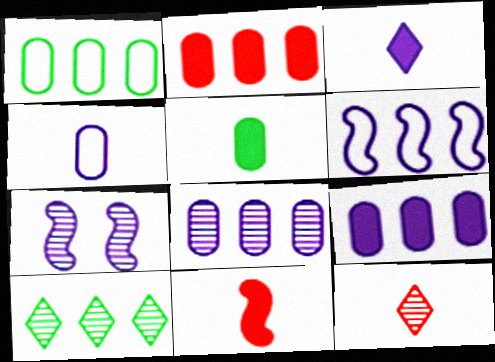[[1, 2, 8], 
[2, 6, 10], 
[3, 5, 11]]